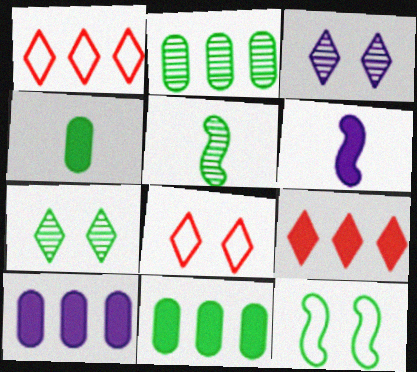[[2, 5, 7], 
[2, 6, 8], 
[5, 8, 10]]